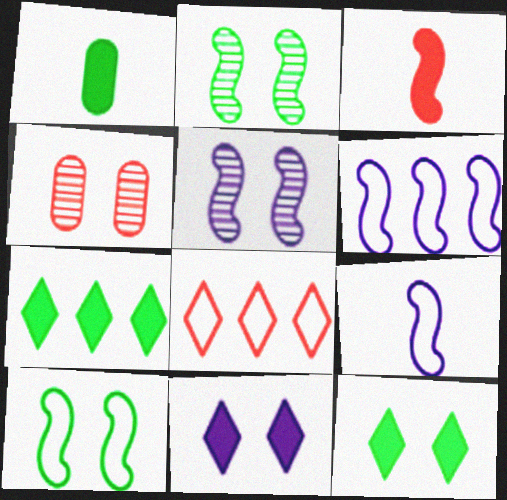[[1, 5, 8], 
[2, 3, 6], 
[3, 4, 8], 
[4, 7, 9], 
[4, 10, 11]]